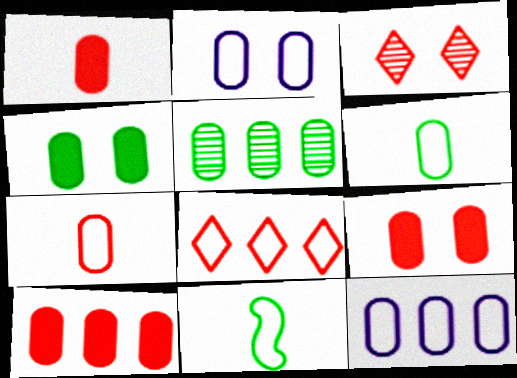[[1, 2, 5], 
[1, 9, 10], 
[2, 8, 11], 
[4, 5, 6], 
[5, 10, 12]]